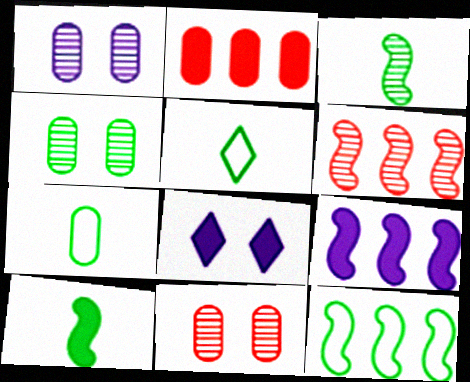[[1, 2, 7], 
[1, 4, 11], 
[2, 8, 10], 
[5, 9, 11], 
[6, 7, 8], 
[6, 9, 12]]